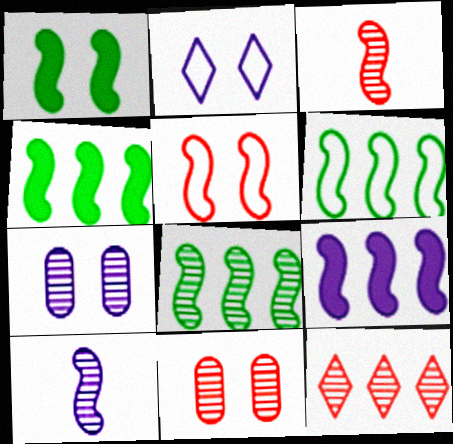[[1, 2, 11], 
[3, 11, 12], 
[4, 5, 10], 
[4, 6, 8]]